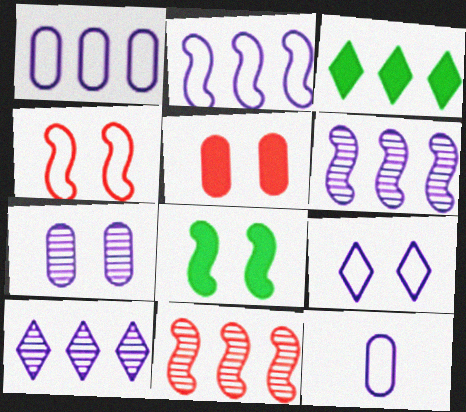[[1, 3, 11], 
[2, 9, 12]]